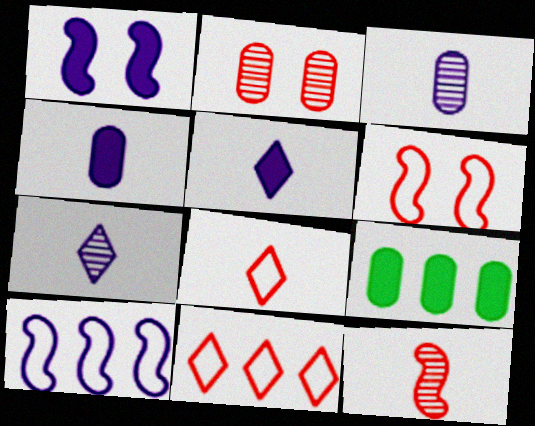[[6, 7, 9]]